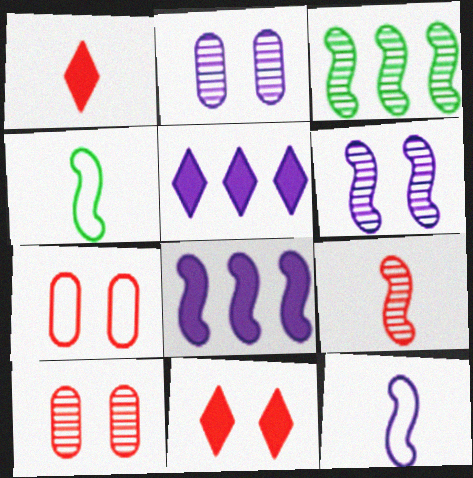[[2, 5, 12], 
[3, 6, 9], 
[4, 5, 10], 
[6, 8, 12]]